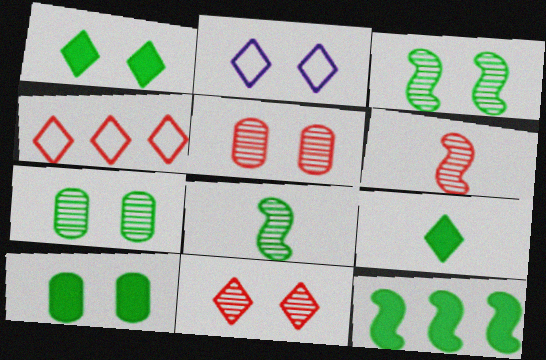[[1, 2, 11], 
[9, 10, 12]]